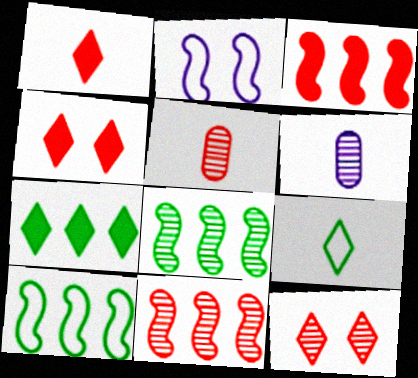[[2, 5, 7], 
[4, 6, 10], 
[5, 11, 12], 
[6, 8, 12]]